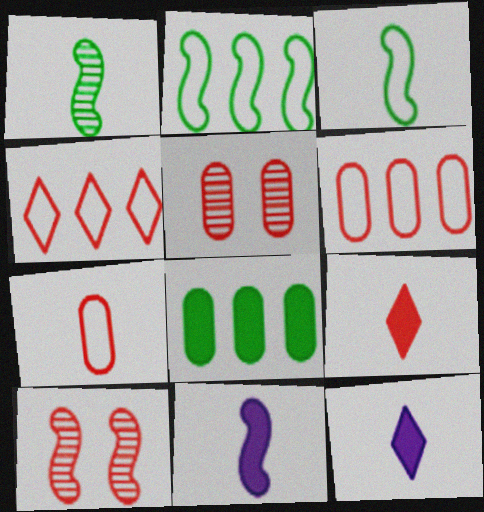[[1, 7, 12], 
[2, 5, 12], 
[2, 10, 11], 
[6, 9, 10]]